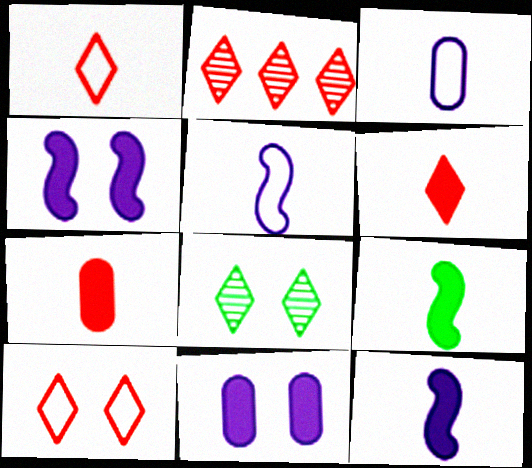[[2, 6, 10]]